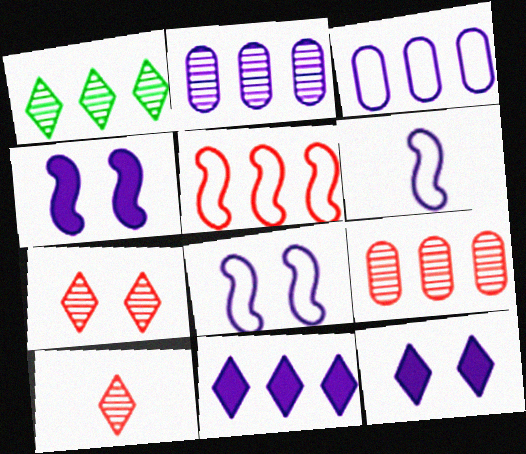[[2, 6, 12]]